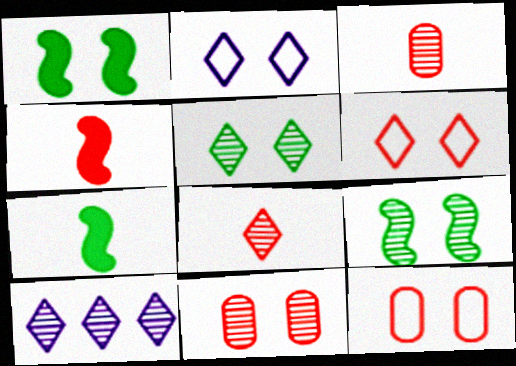[[1, 2, 11], 
[3, 9, 10], 
[5, 8, 10], 
[7, 10, 12]]